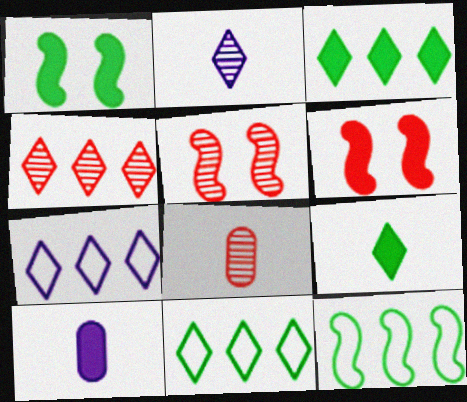[[1, 7, 8], 
[3, 4, 7], 
[3, 6, 10], 
[4, 5, 8], 
[5, 10, 11]]